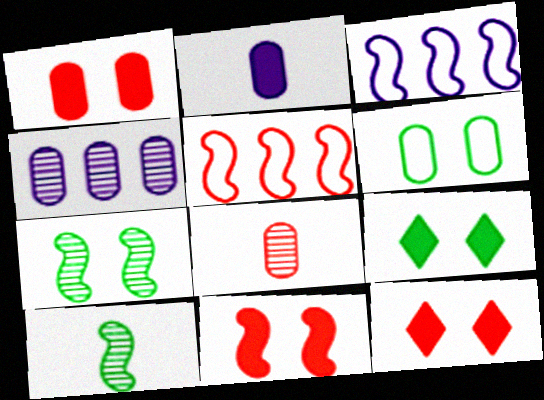[[1, 11, 12], 
[3, 8, 9], 
[3, 10, 11], 
[5, 8, 12], 
[6, 7, 9]]